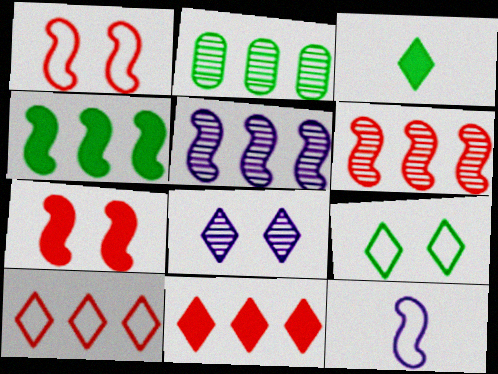[[3, 8, 10]]